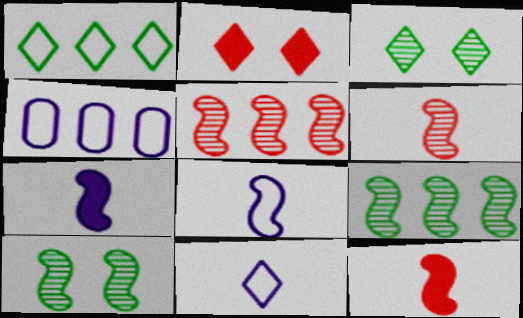[[3, 4, 12]]